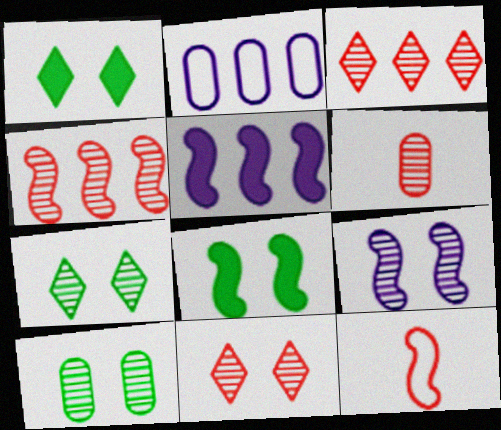[[4, 6, 11], 
[9, 10, 11]]